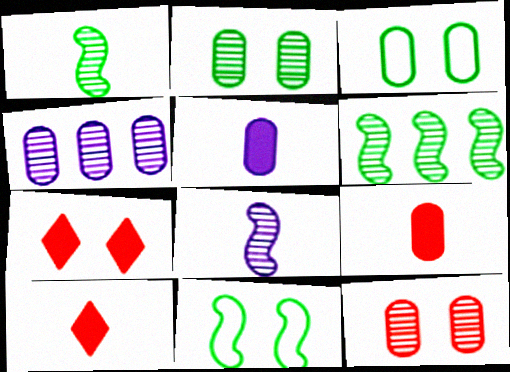[[3, 4, 9], 
[4, 10, 11]]